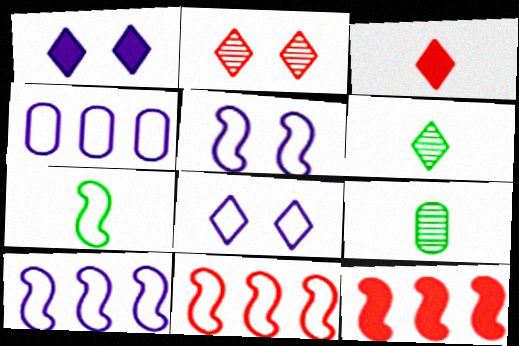[[1, 9, 11], 
[5, 7, 11], 
[8, 9, 12]]